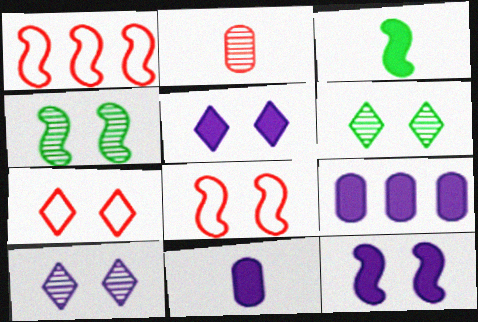[[1, 6, 11], 
[4, 8, 12], 
[5, 6, 7]]